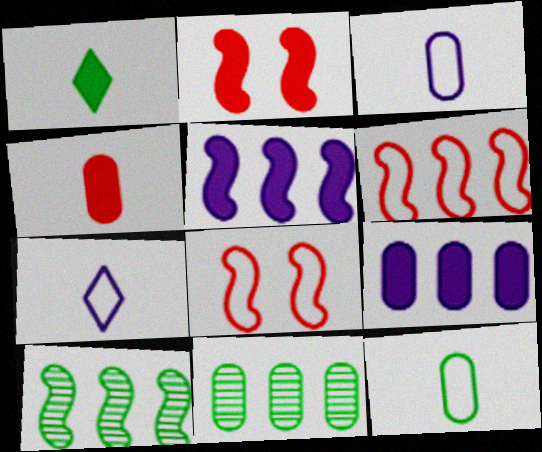[[1, 2, 9], 
[2, 7, 11], 
[5, 6, 10]]